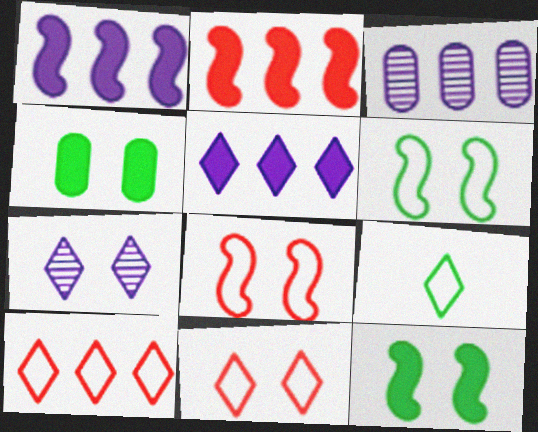[[4, 7, 8]]